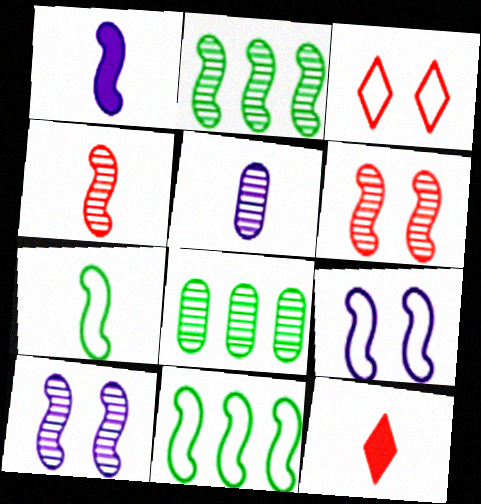[[1, 3, 8], 
[1, 4, 7], 
[1, 6, 11], 
[2, 4, 10], 
[5, 7, 12], 
[8, 9, 12]]